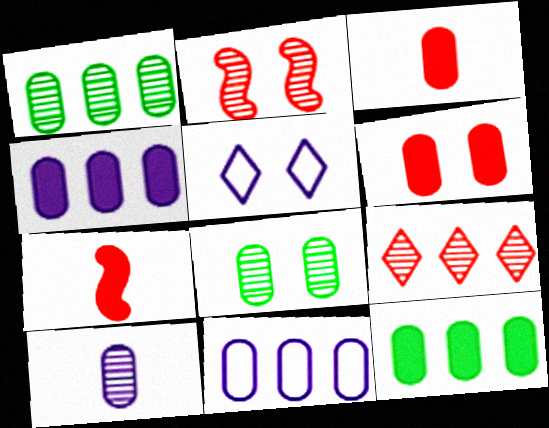[[1, 5, 7], 
[3, 8, 11]]